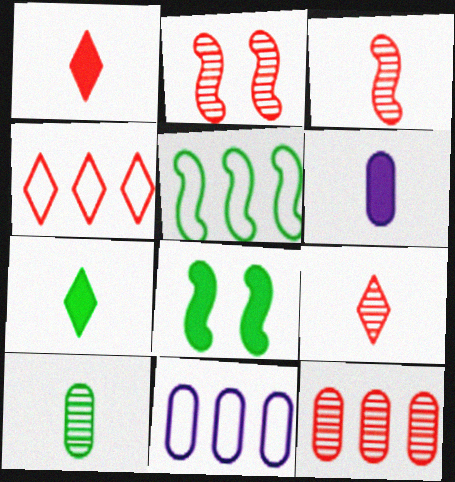[[2, 7, 11], 
[2, 9, 12], 
[4, 5, 11], 
[8, 9, 11]]